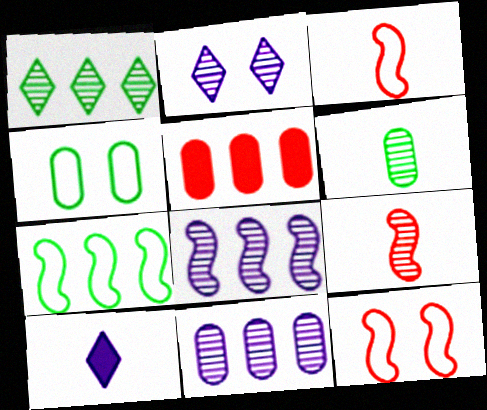[[3, 6, 10]]